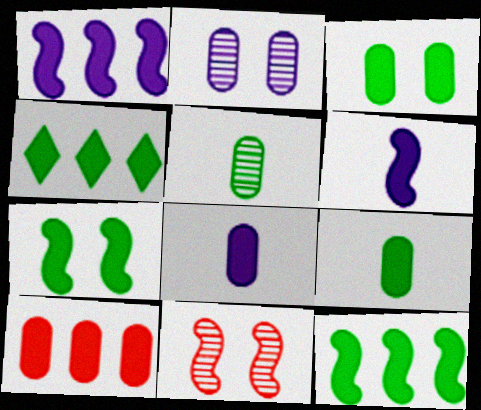[[1, 4, 10], 
[3, 8, 10], 
[4, 7, 9]]